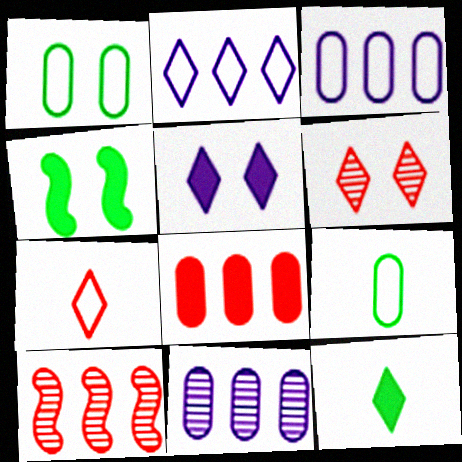[[2, 6, 12], 
[4, 7, 11], 
[5, 9, 10]]